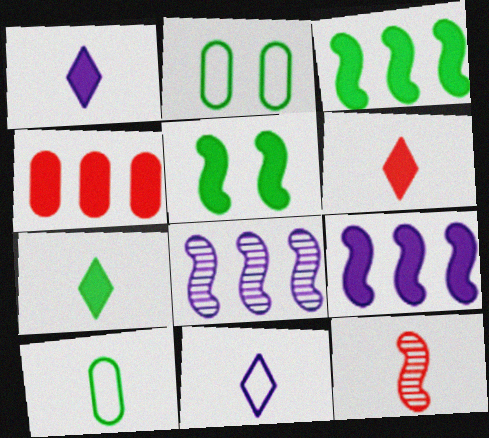[[1, 4, 5], 
[1, 6, 7], 
[1, 10, 12], 
[2, 6, 8]]